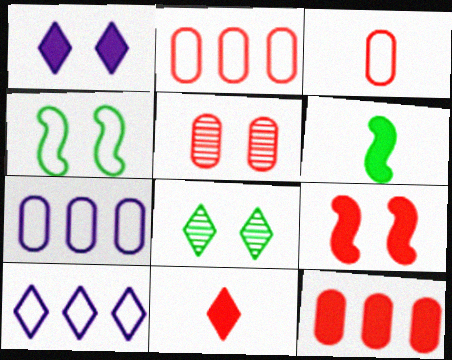[[1, 4, 5], 
[1, 6, 12], 
[3, 4, 10], 
[3, 5, 12], 
[5, 6, 10], 
[8, 10, 11], 
[9, 11, 12]]